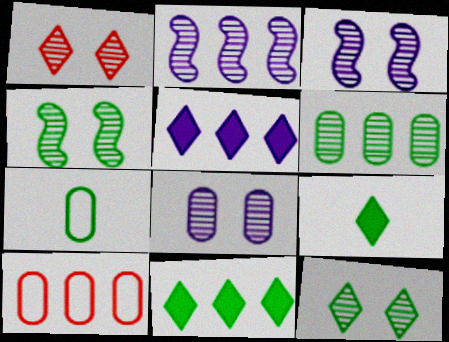[[1, 4, 8], 
[2, 10, 11], 
[3, 9, 10], 
[4, 7, 11]]